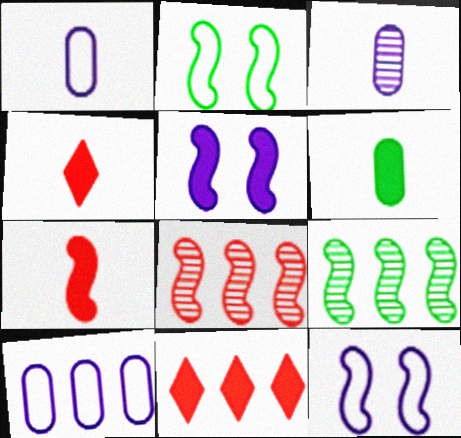[[2, 3, 11], 
[5, 6, 11], 
[7, 9, 12], 
[9, 10, 11]]